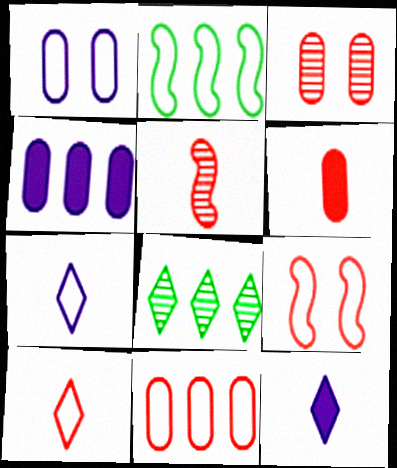[[1, 2, 10], 
[2, 3, 12], 
[3, 6, 11], 
[5, 6, 10], 
[9, 10, 11]]